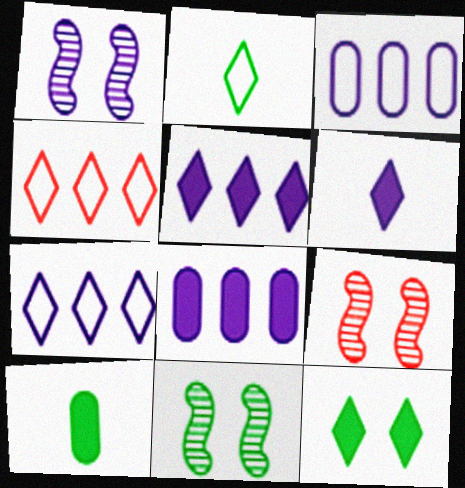[[1, 3, 6], 
[1, 4, 10], 
[1, 9, 11], 
[2, 8, 9], 
[7, 9, 10]]